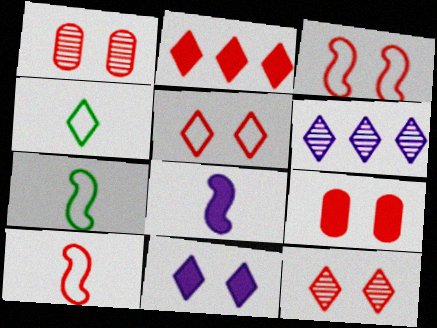[[1, 2, 10], 
[3, 9, 12], 
[6, 7, 9]]